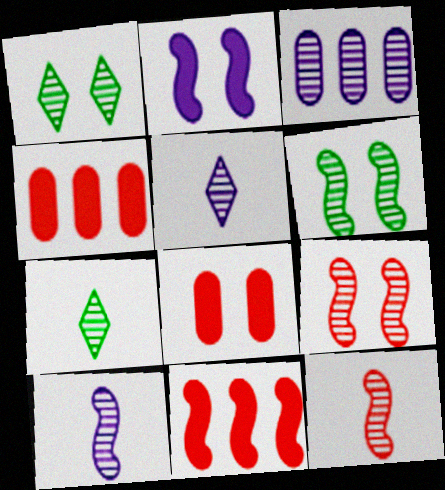[[1, 3, 12], 
[3, 7, 9]]